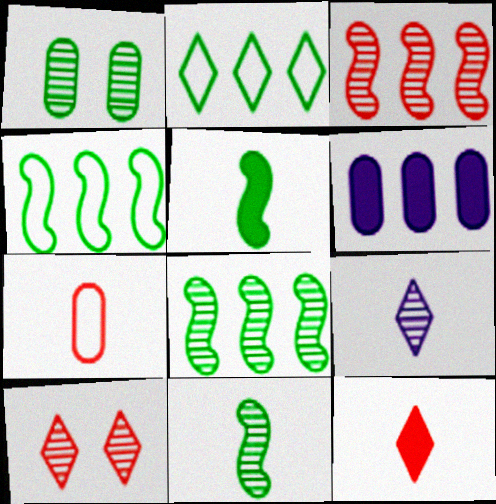[[1, 2, 5], 
[1, 3, 9], 
[1, 6, 7], 
[2, 3, 6], 
[5, 7, 9]]